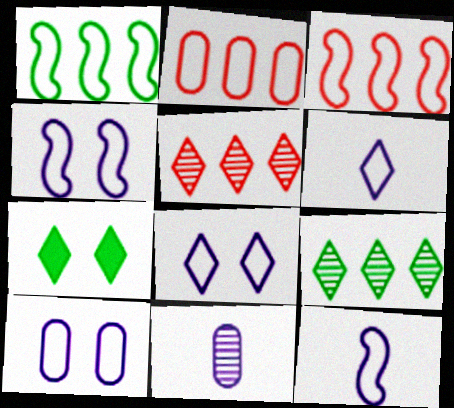[[3, 7, 11], 
[4, 8, 10], 
[5, 6, 7]]